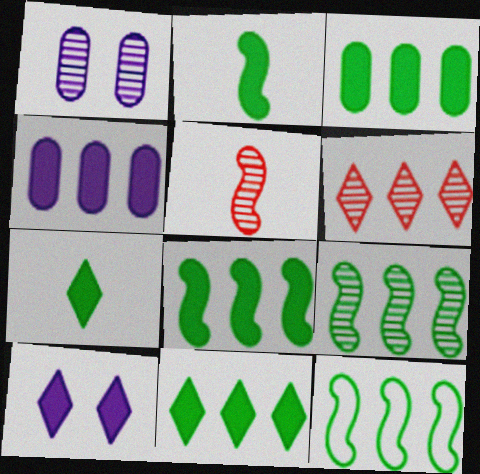[[3, 8, 11], 
[4, 6, 12], 
[8, 9, 12]]